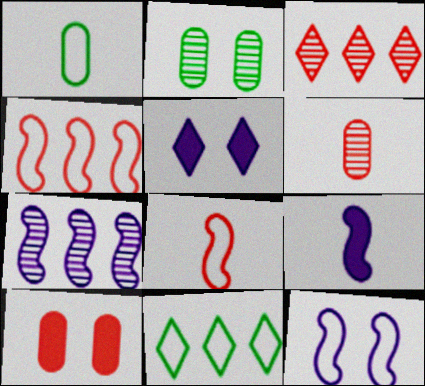[[3, 8, 10], 
[7, 9, 12]]